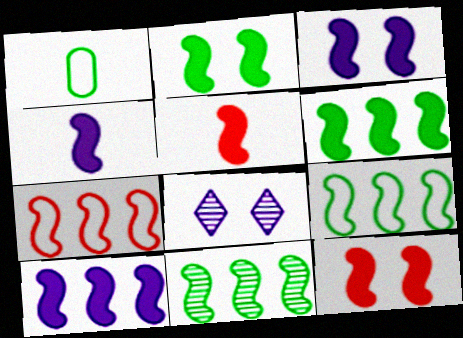[[2, 3, 12], 
[2, 5, 10], 
[3, 4, 10], 
[3, 5, 6], 
[4, 6, 12], 
[6, 9, 11], 
[7, 10, 11]]